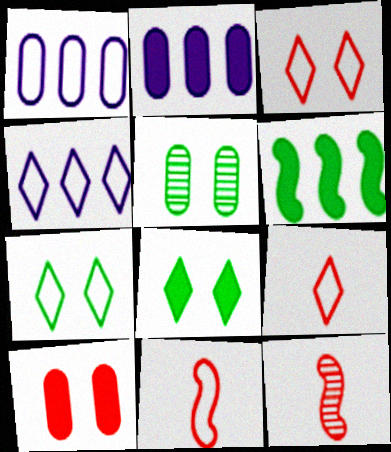[[1, 7, 11], 
[1, 8, 12], 
[2, 7, 12], 
[4, 7, 9]]